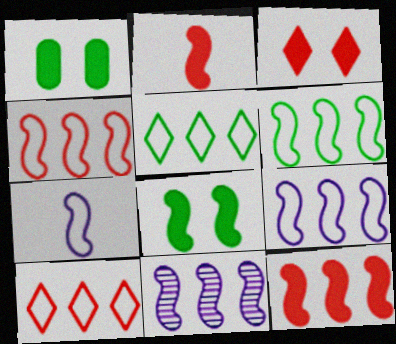[[4, 6, 9], 
[6, 11, 12]]